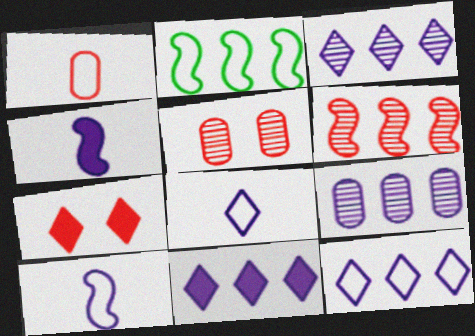[[1, 6, 7], 
[3, 11, 12]]